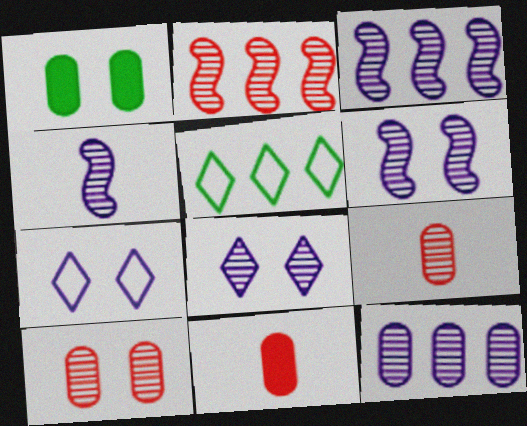[[3, 4, 6], 
[4, 8, 12], 
[5, 6, 11]]